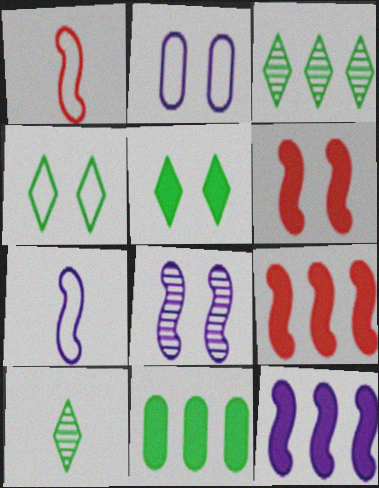[[2, 9, 10], 
[7, 8, 12]]